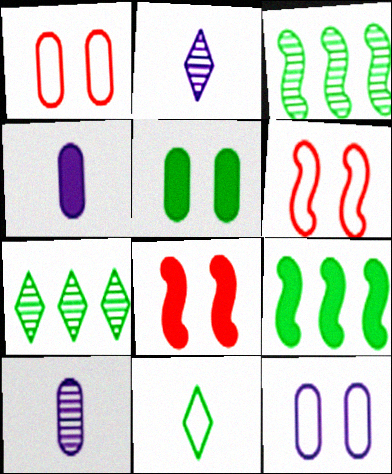[[1, 2, 9], 
[3, 5, 11], 
[4, 6, 7]]